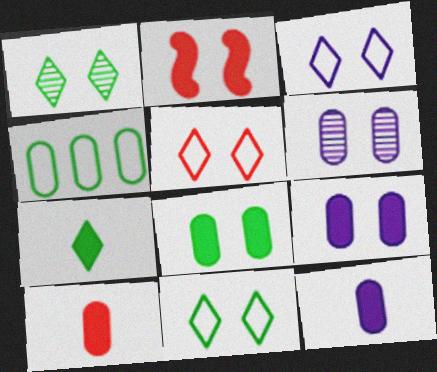[[2, 6, 11], 
[3, 5, 11], 
[4, 6, 10]]